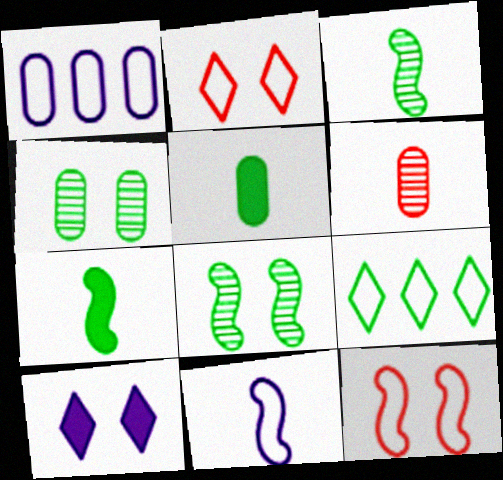[[4, 7, 9], 
[4, 10, 12], 
[5, 8, 9]]